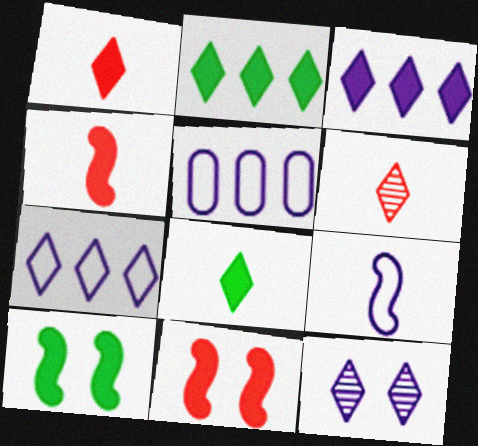[[5, 6, 10]]